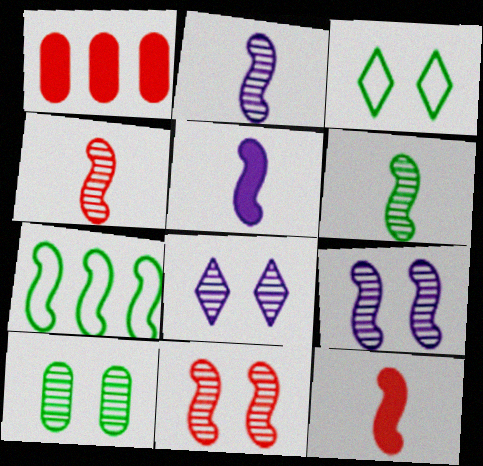[[1, 2, 3], 
[2, 4, 6], 
[5, 7, 11], 
[7, 9, 12], 
[8, 10, 11]]